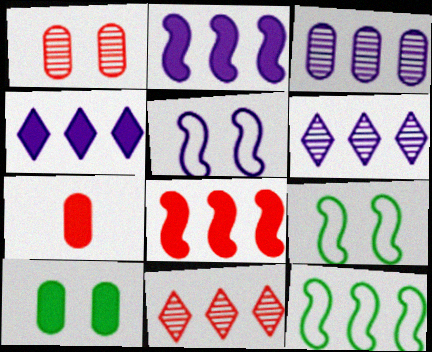[[6, 7, 9]]